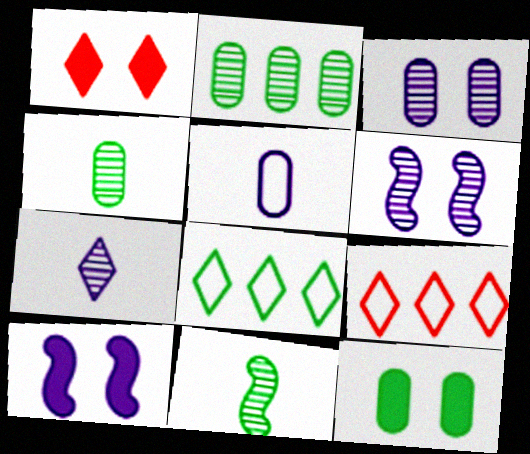[[1, 7, 8], 
[1, 10, 12], 
[4, 9, 10], 
[8, 11, 12]]